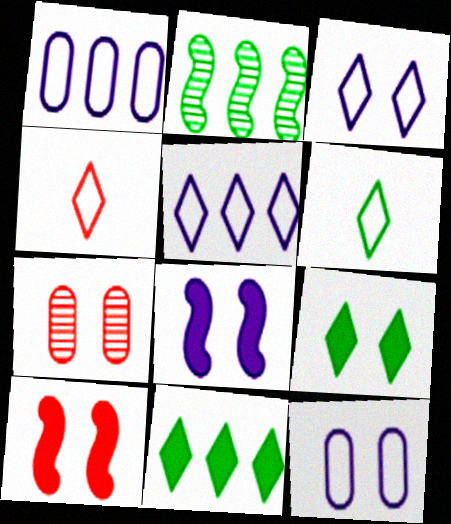[]